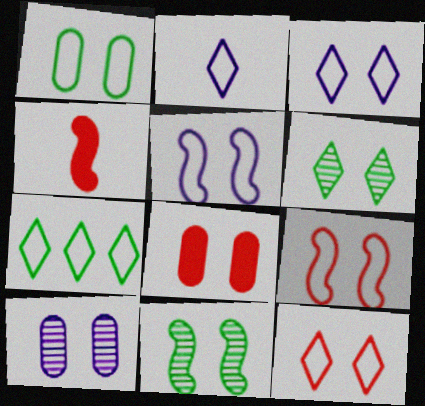[[1, 3, 9], 
[1, 5, 12], 
[1, 8, 10], 
[2, 7, 12], 
[3, 8, 11], 
[4, 7, 10], 
[5, 6, 8]]